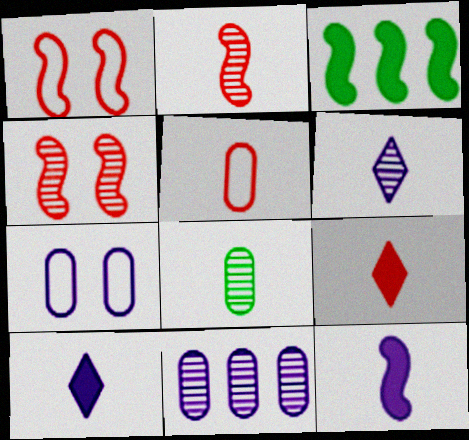[[2, 5, 9], 
[2, 6, 8]]